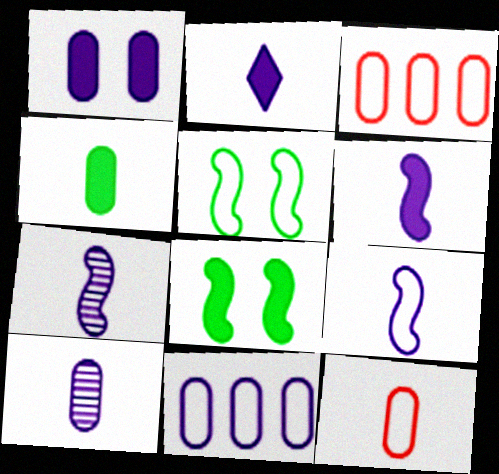[[1, 10, 11], 
[2, 9, 10], 
[4, 10, 12], 
[6, 7, 9]]